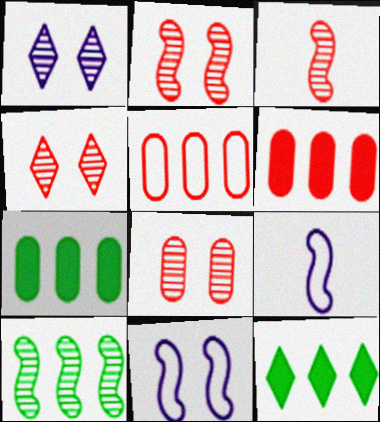[[2, 4, 8], 
[4, 7, 9], 
[8, 9, 12]]